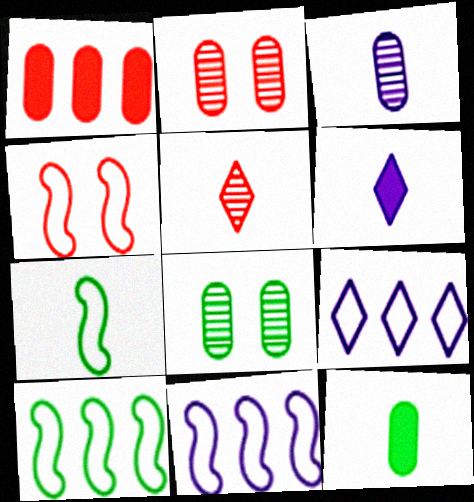[[1, 4, 5], 
[2, 6, 10], 
[4, 7, 11]]